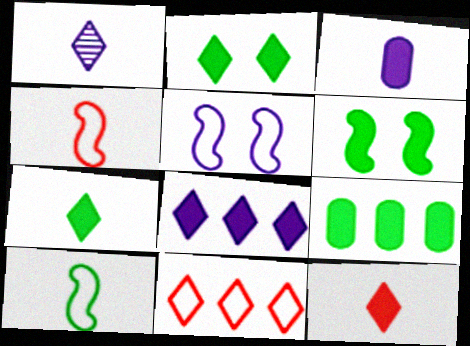[[1, 2, 11], 
[2, 8, 12], 
[6, 7, 9]]